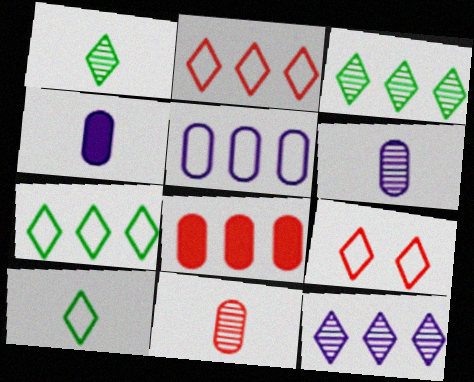[]